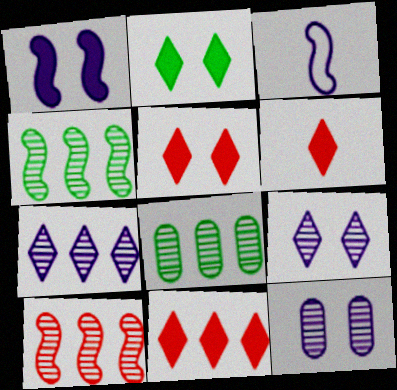[[3, 5, 8], 
[5, 6, 11], 
[7, 8, 10]]